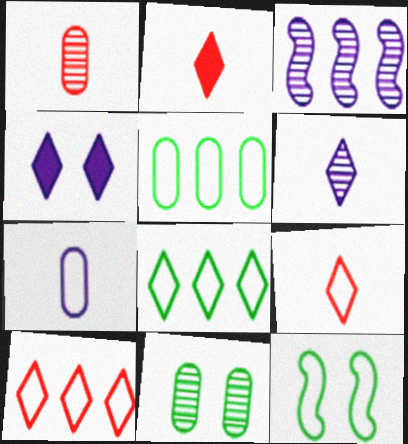[[3, 4, 7], 
[7, 10, 12]]